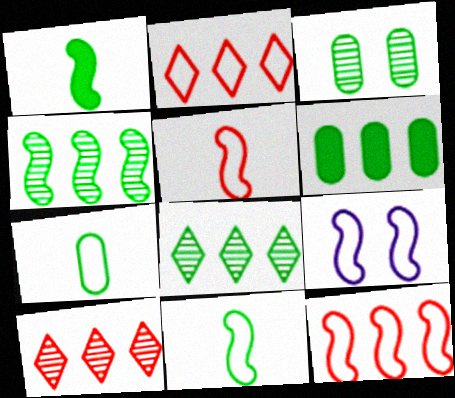[[2, 7, 9], 
[3, 6, 7], 
[9, 11, 12]]